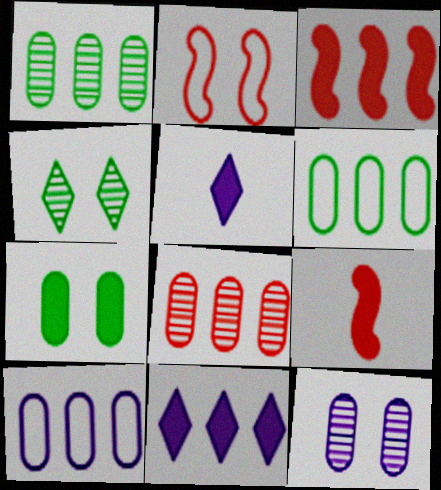[[1, 2, 5], 
[3, 5, 7], 
[4, 9, 10], 
[7, 9, 11]]